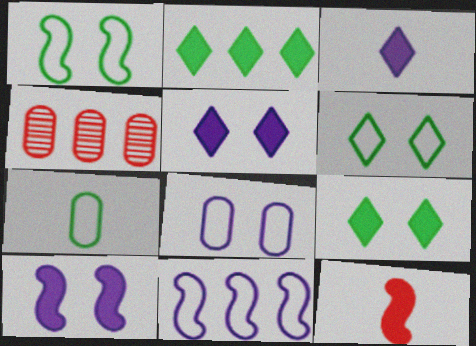[[1, 3, 4], 
[2, 4, 11]]